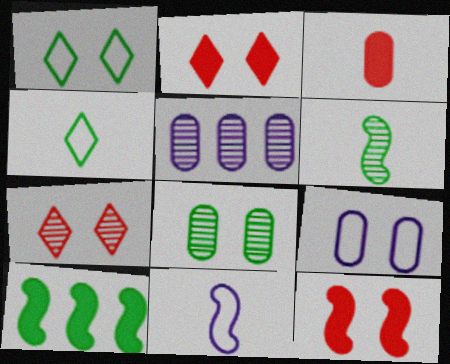[[4, 5, 12], 
[4, 8, 10], 
[5, 6, 7]]